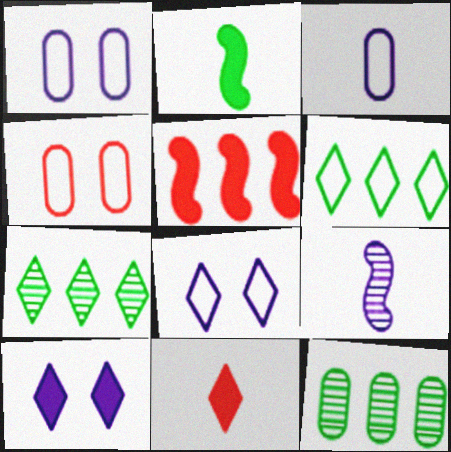[[7, 8, 11]]